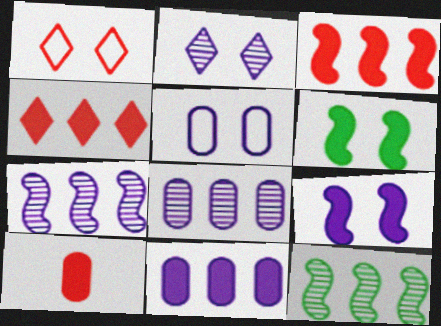[[2, 5, 9]]